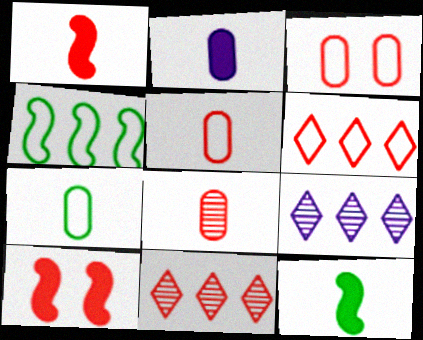[[1, 3, 11], 
[2, 7, 8], 
[3, 9, 12], 
[5, 10, 11], 
[6, 8, 10], 
[7, 9, 10]]